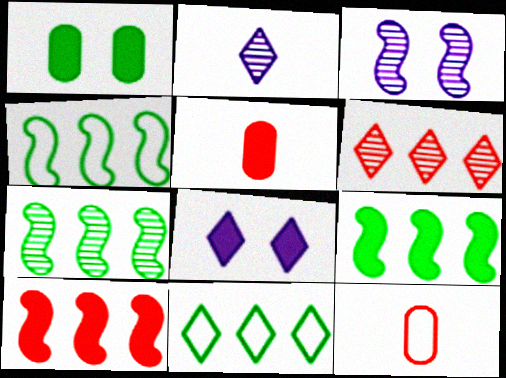[[3, 5, 11], 
[4, 7, 9], 
[5, 8, 9], 
[7, 8, 12]]